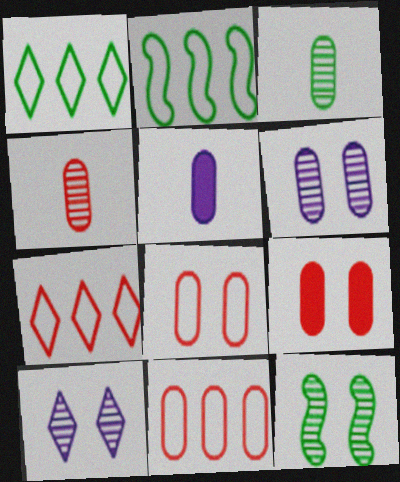[[4, 9, 11], 
[5, 7, 12]]